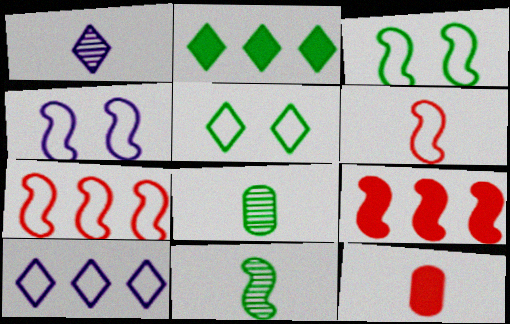[[2, 3, 8], 
[4, 9, 11]]